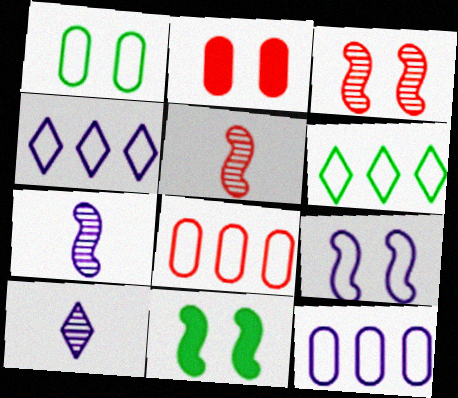[[2, 6, 7], 
[3, 9, 11], 
[8, 10, 11]]